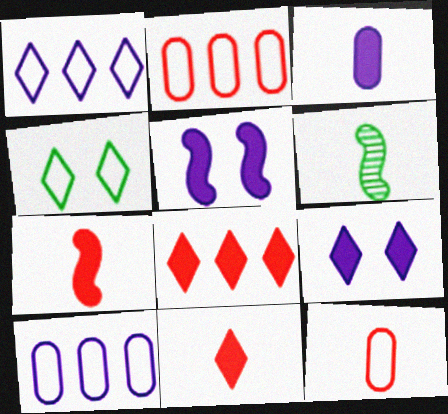[[2, 6, 9]]